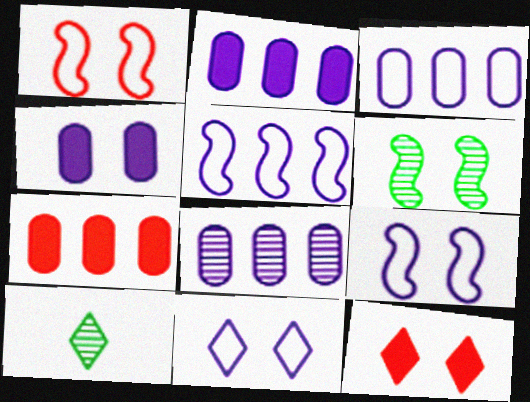[[1, 2, 10], 
[2, 3, 8], 
[7, 9, 10]]